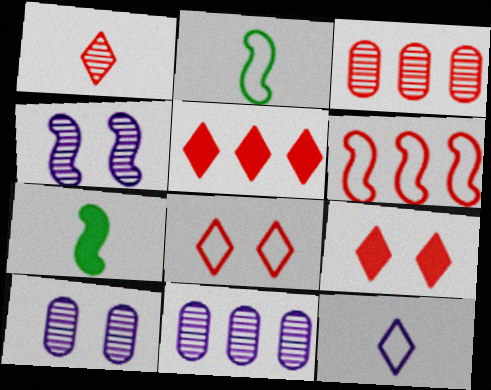[[1, 5, 8], 
[2, 5, 10], 
[2, 9, 11], 
[3, 5, 6], 
[4, 6, 7], 
[7, 8, 11]]